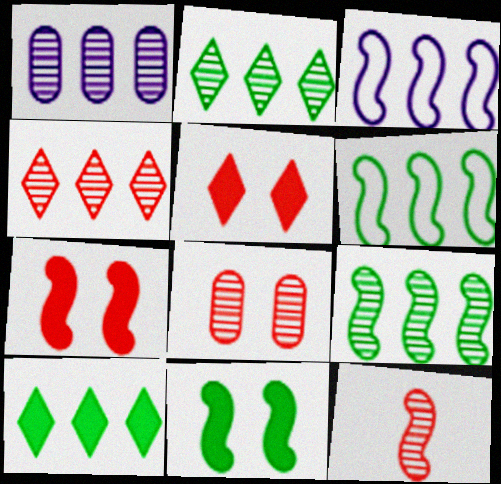[[1, 4, 9], 
[3, 11, 12], 
[4, 8, 12]]